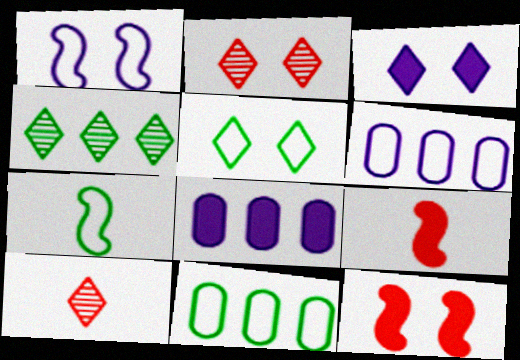[[2, 3, 5], 
[2, 7, 8], 
[5, 7, 11]]